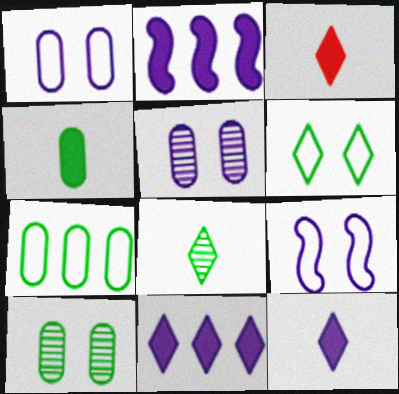[[4, 7, 10]]